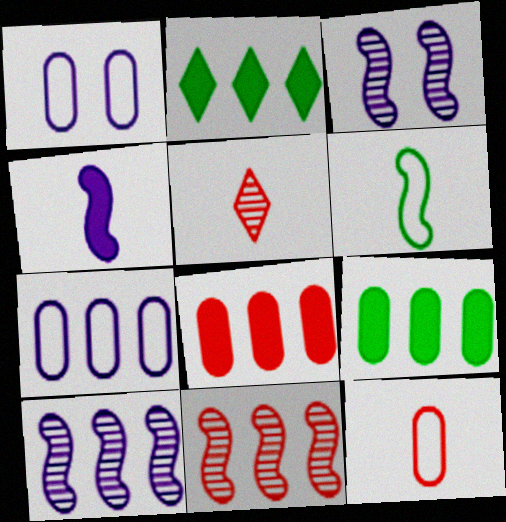[[2, 3, 12], 
[2, 7, 11]]